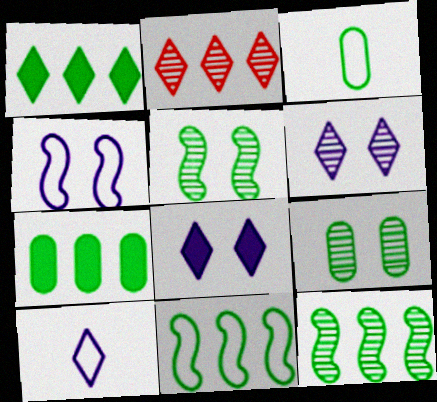[[1, 3, 5], 
[3, 7, 9]]